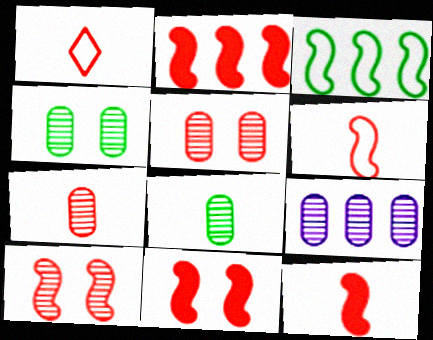[[1, 2, 5], 
[1, 7, 12], 
[2, 6, 10], 
[2, 11, 12], 
[4, 7, 9], 
[5, 8, 9]]